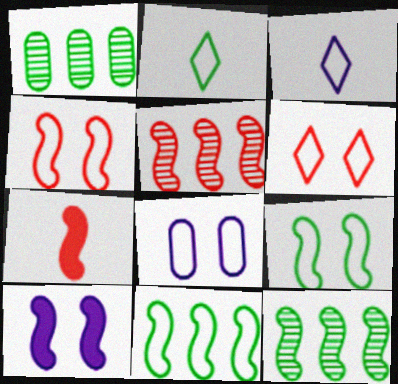[[4, 5, 7], 
[6, 8, 9]]